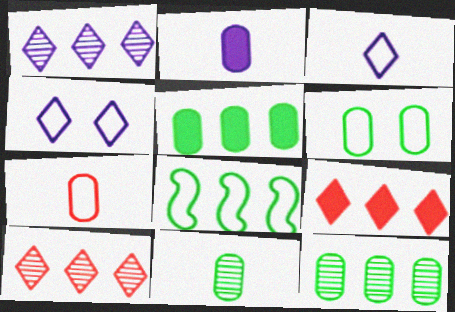[[2, 7, 11], 
[4, 7, 8], 
[5, 6, 11]]